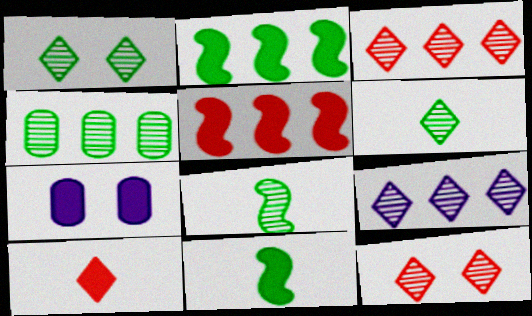[[1, 4, 8], 
[2, 7, 10], 
[6, 9, 12]]